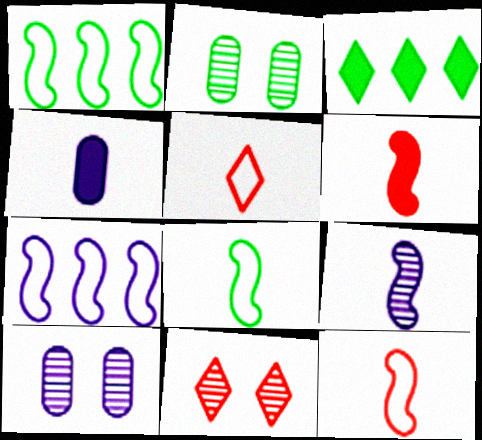[[1, 4, 11], 
[2, 3, 8], 
[3, 10, 12], 
[6, 8, 9]]